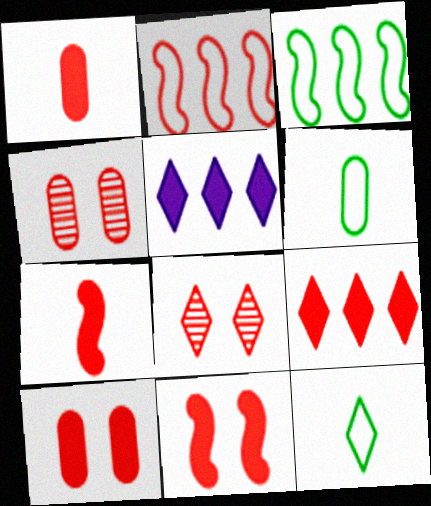[[1, 2, 8], 
[1, 9, 11], 
[5, 8, 12], 
[7, 9, 10]]